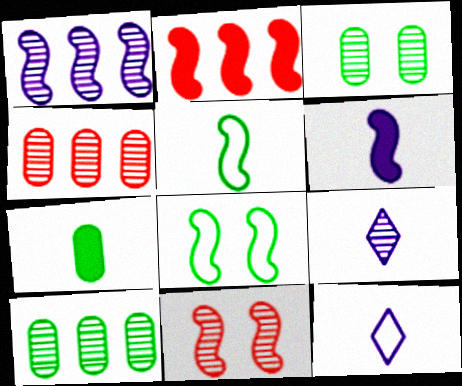[[2, 3, 12], 
[9, 10, 11]]